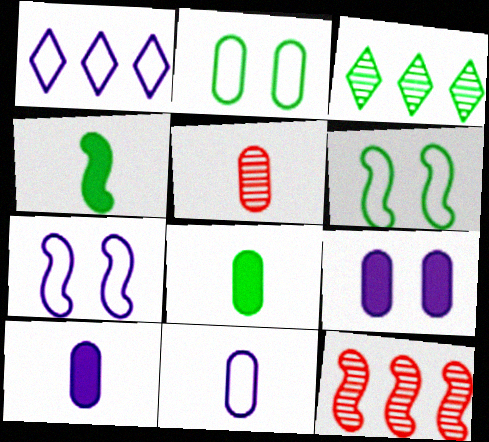[[1, 7, 11], 
[2, 3, 4], 
[3, 6, 8], 
[4, 7, 12], 
[5, 8, 11]]